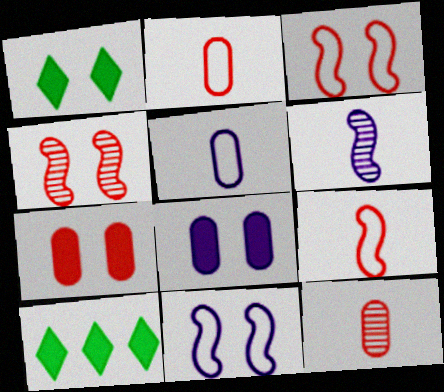[[4, 5, 10], 
[10, 11, 12]]